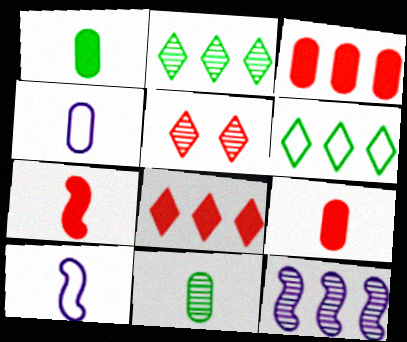[[3, 6, 12], 
[4, 9, 11], 
[5, 11, 12]]